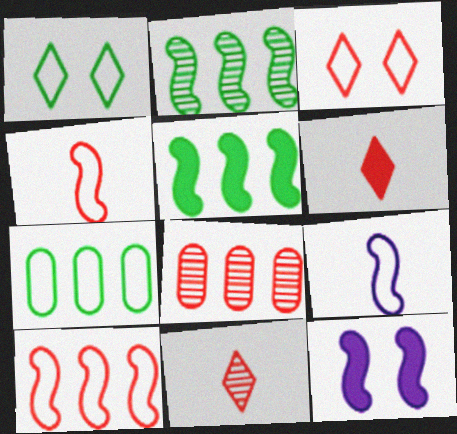[[2, 4, 12], 
[3, 7, 9], 
[7, 11, 12]]